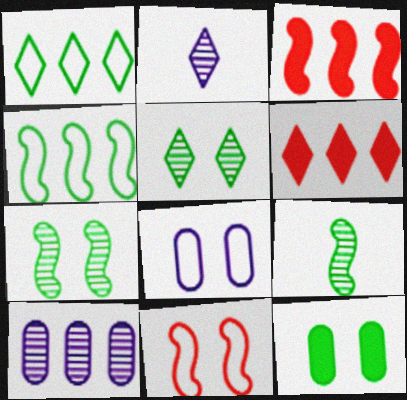[[1, 3, 10], 
[1, 9, 12], 
[4, 6, 10], 
[6, 8, 9]]